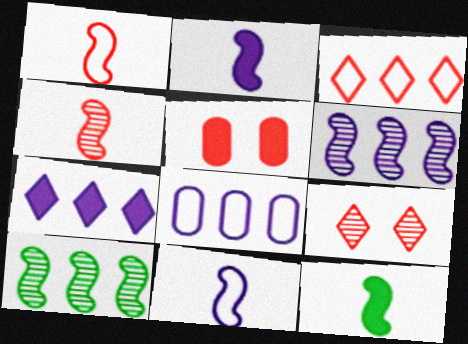[[3, 4, 5], 
[4, 11, 12], 
[5, 7, 12], 
[6, 7, 8], 
[8, 9, 12]]